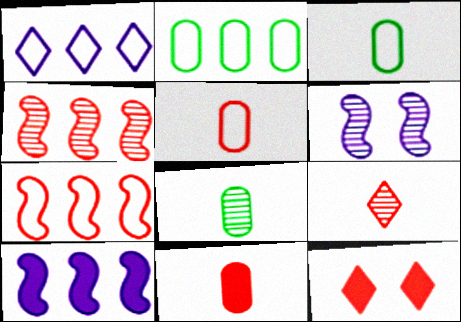[[1, 2, 7], 
[4, 5, 12]]